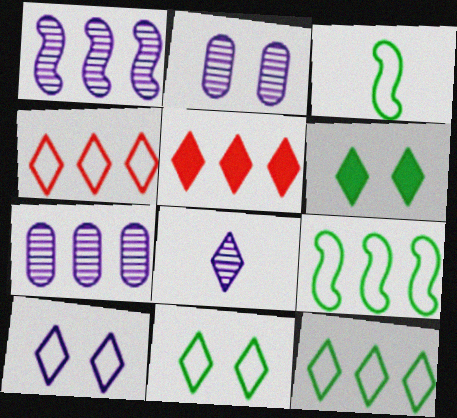[[1, 2, 8], 
[2, 3, 5], 
[4, 6, 8], 
[5, 7, 9], 
[5, 8, 11]]